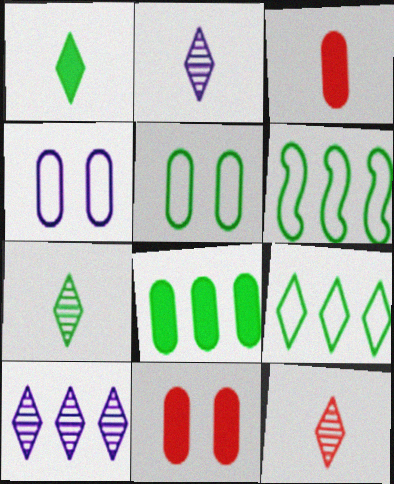[[2, 6, 11], 
[2, 7, 12]]